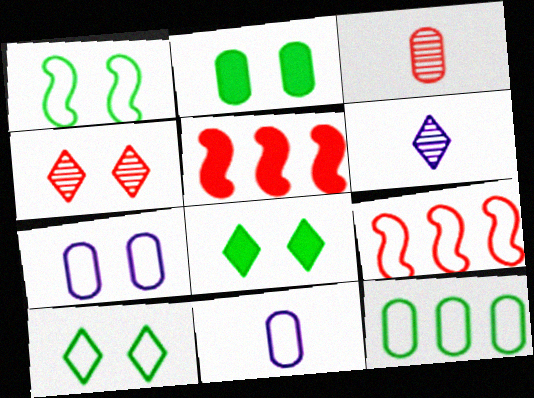[[2, 6, 9], 
[9, 10, 11]]